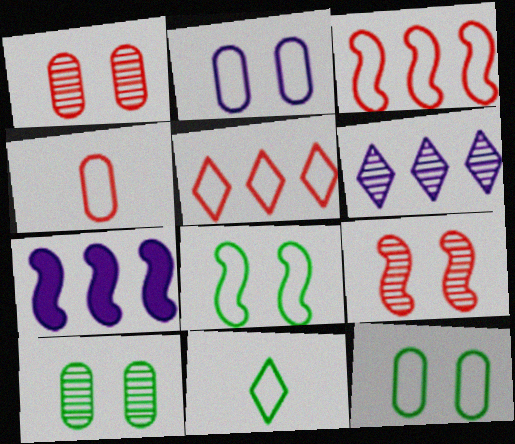[[1, 7, 11], 
[2, 3, 11]]